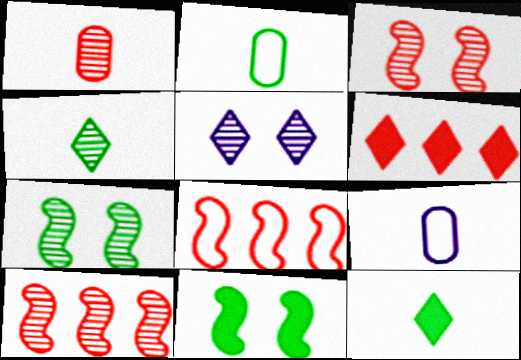[[6, 7, 9]]